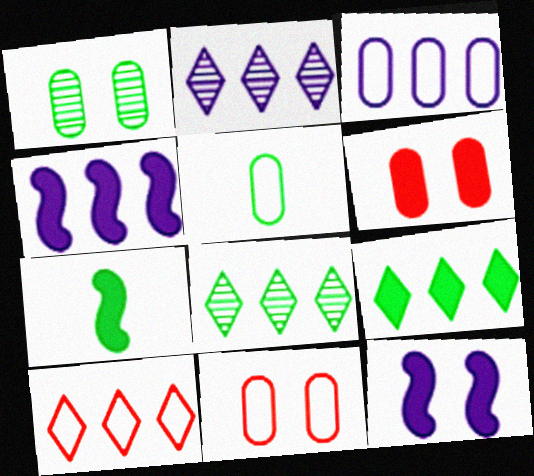[[2, 3, 4], 
[2, 7, 11], 
[2, 9, 10], 
[3, 5, 11]]